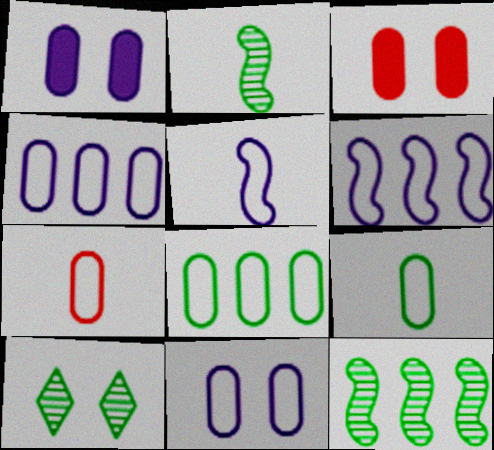[[7, 8, 11]]